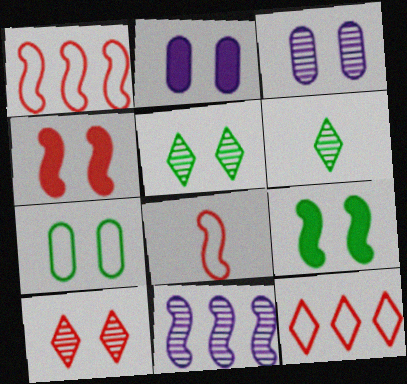[[1, 2, 6], 
[5, 7, 9], 
[8, 9, 11]]